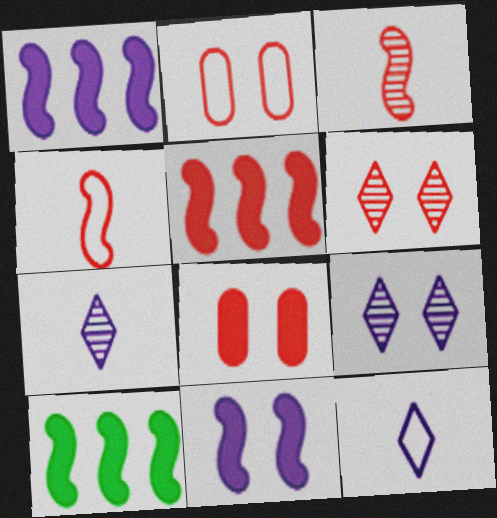[[1, 5, 10], 
[2, 7, 10]]